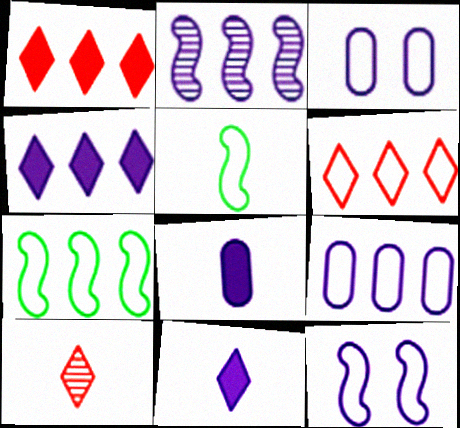[[2, 3, 11], 
[2, 4, 9], 
[3, 5, 6], 
[5, 8, 10], 
[6, 7, 9]]